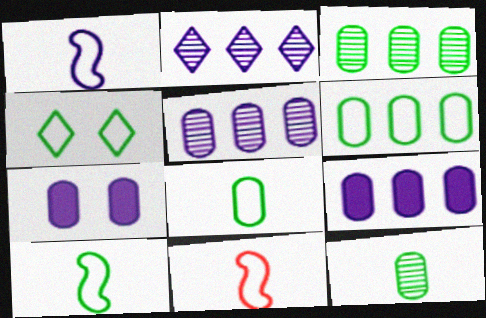[[1, 2, 7], 
[1, 10, 11], 
[4, 6, 10]]